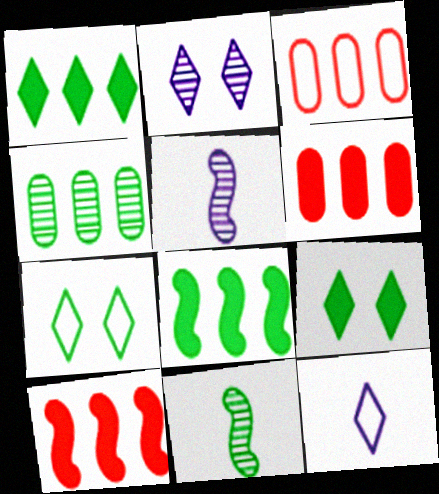[[3, 5, 9], 
[5, 6, 7]]